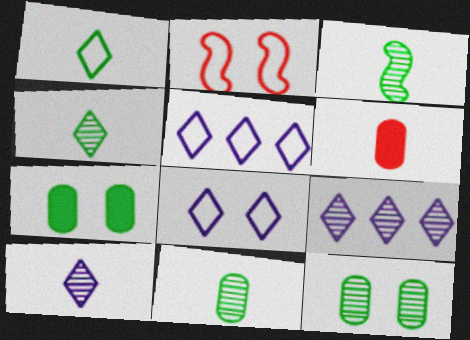[[3, 4, 11]]